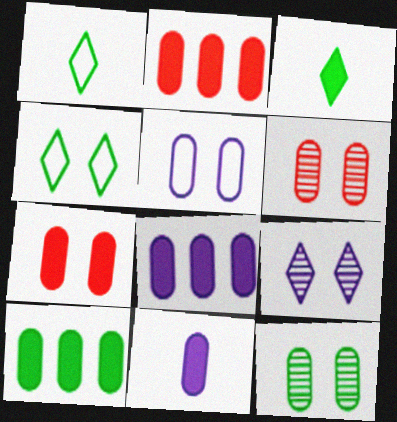[[2, 8, 10], 
[5, 7, 12], 
[7, 10, 11]]